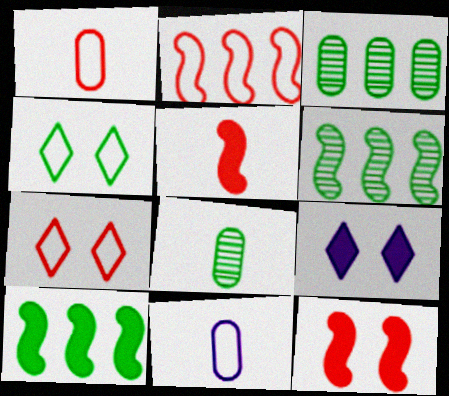[[1, 2, 7], 
[1, 6, 9], 
[2, 4, 11], 
[2, 8, 9], 
[4, 8, 10]]